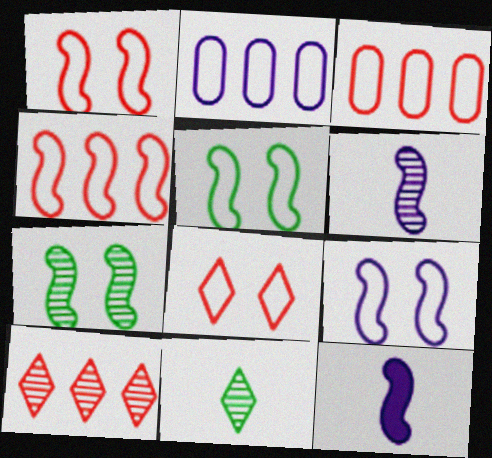[[1, 5, 9], 
[4, 7, 12]]